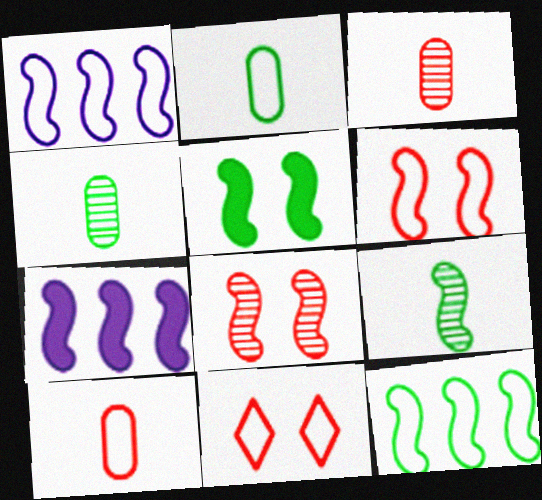[[1, 2, 11], 
[4, 7, 11], 
[5, 9, 12], 
[6, 7, 9]]